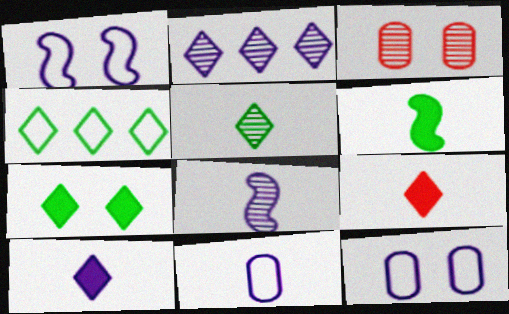[[1, 3, 7], 
[4, 5, 7], 
[8, 10, 11]]